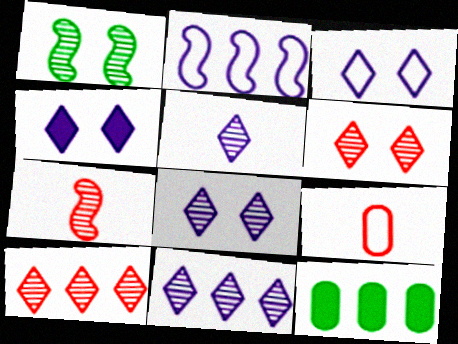[[2, 10, 12], 
[3, 4, 8], 
[3, 7, 12], 
[5, 8, 11]]